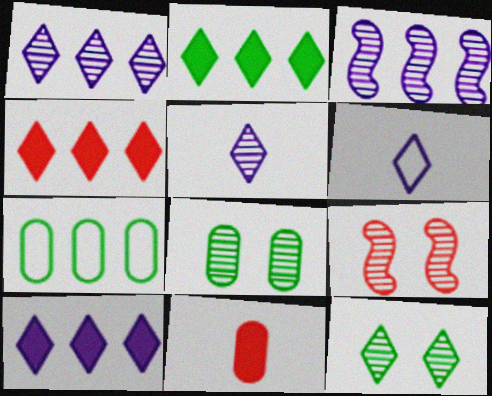[[2, 4, 10], 
[3, 4, 7], 
[4, 6, 12]]